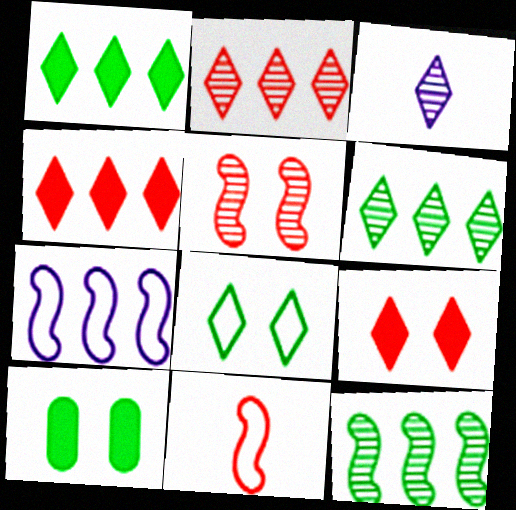[[3, 4, 8]]